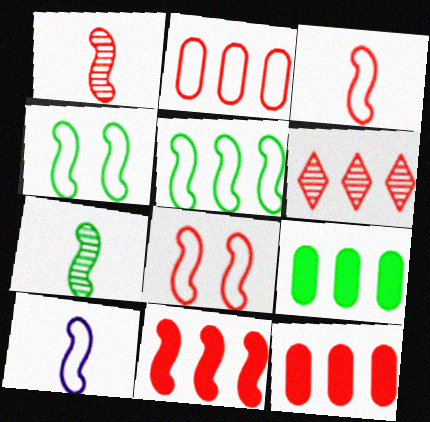[[1, 8, 11], 
[2, 6, 11], 
[5, 8, 10]]